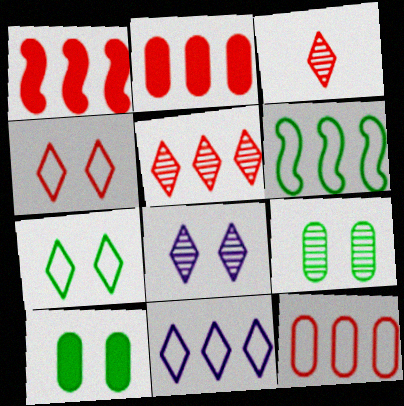[[1, 5, 12], 
[6, 11, 12]]